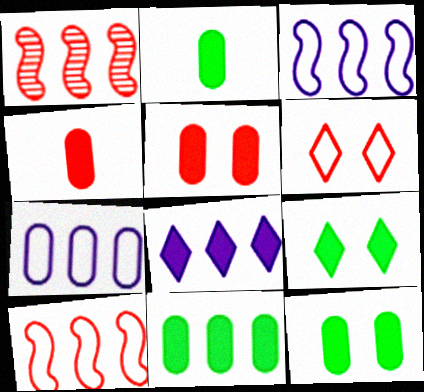[[1, 4, 6], 
[2, 11, 12]]